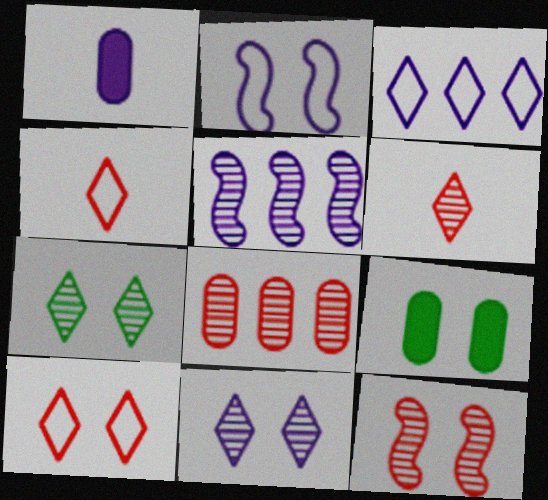[[4, 5, 9], 
[6, 8, 12]]